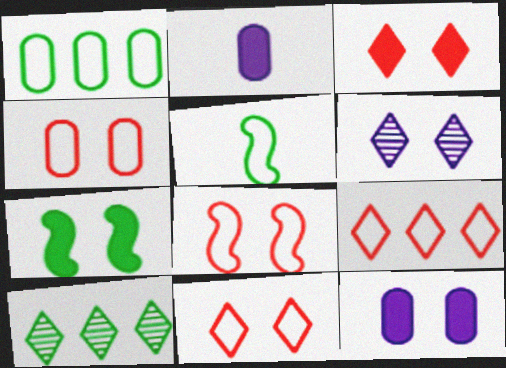[[2, 8, 10], 
[3, 7, 12], 
[4, 6, 7], 
[4, 8, 11]]